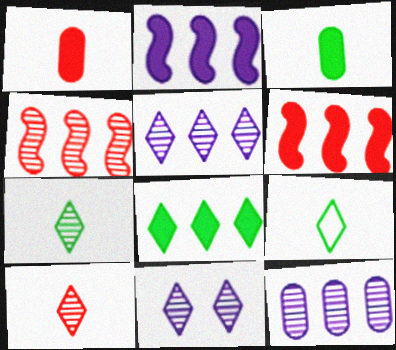[]